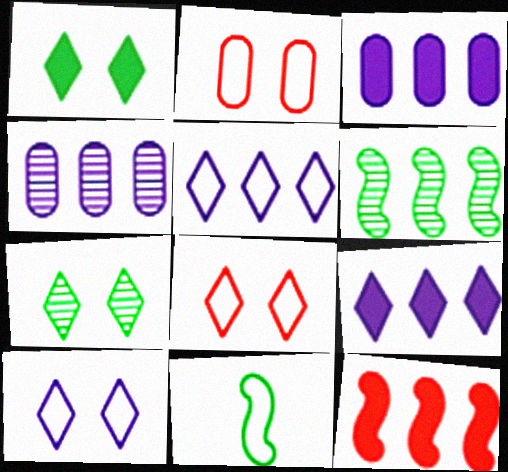[[2, 5, 11]]